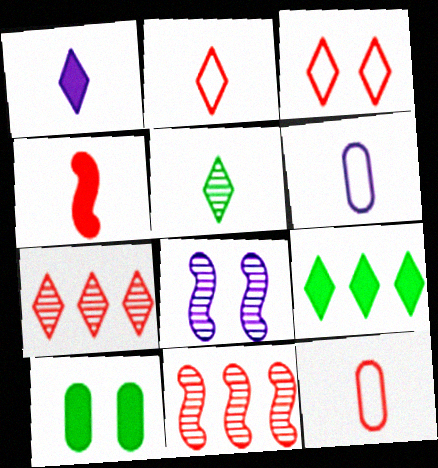[[1, 2, 5], 
[3, 8, 10], 
[4, 5, 6], 
[8, 9, 12]]